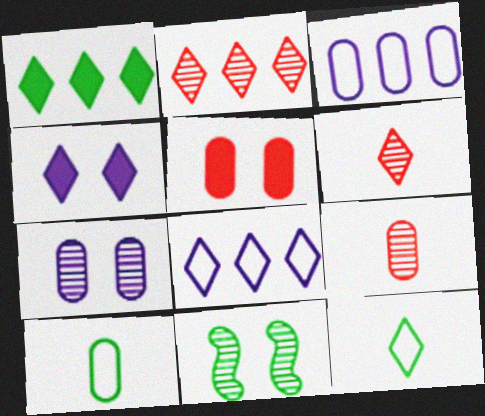[[1, 2, 8], 
[1, 10, 11], 
[2, 4, 12]]